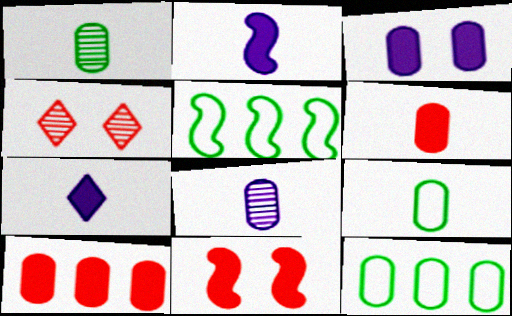[[2, 4, 12], 
[6, 8, 9]]